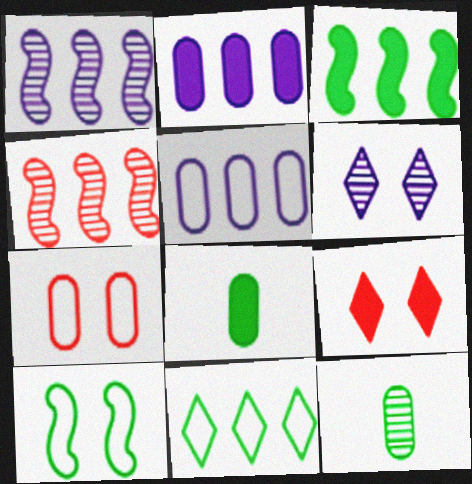[[2, 4, 11], 
[2, 7, 12], 
[4, 6, 12]]